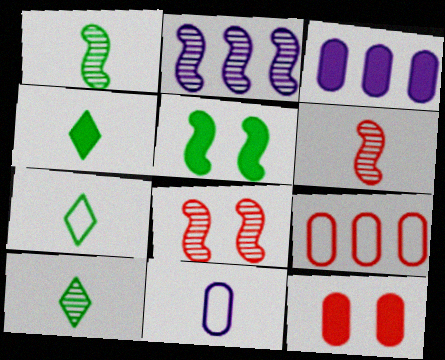[[1, 2, 8], 
[2, 7, 12], 
[3, 7, 8], 
[4, 6, 11], 
[4, 7, 10]]